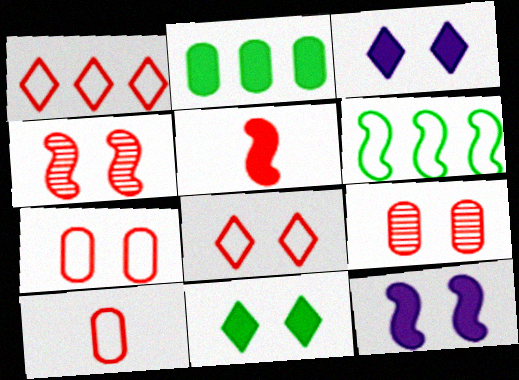[[1, 5, 9], 
[2, 3, 5]]